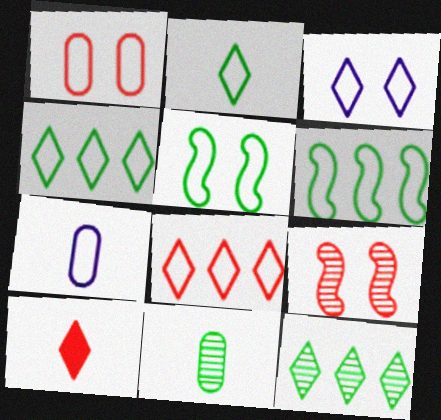[[1, 3, 5], 
[2, 3, 8], 
[3, 10, 12], 
[5, 7, 8]]